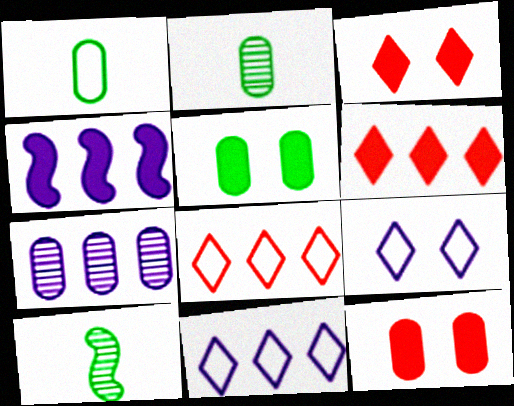[[1, 7, 12], 
[4, 7, 11], 
[10, 11, 12]]